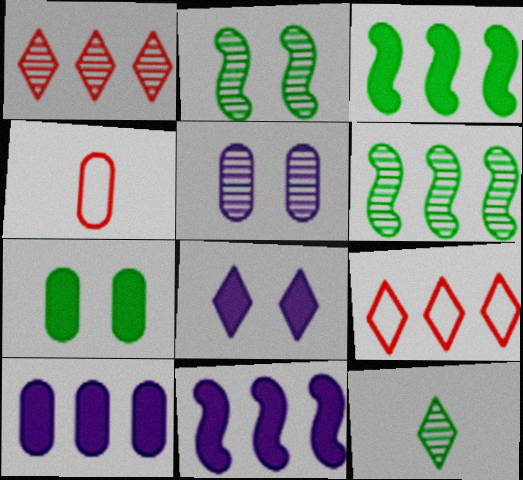[[4, 6, 8], 
[6, 9, 10], 
[8, 9, 12]]